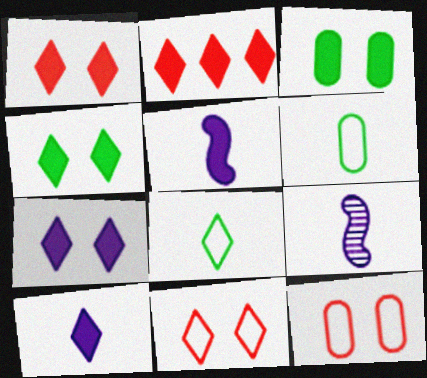[[1, 4, 7], 
[2, 3, 5], 
[2, 4, 10]]